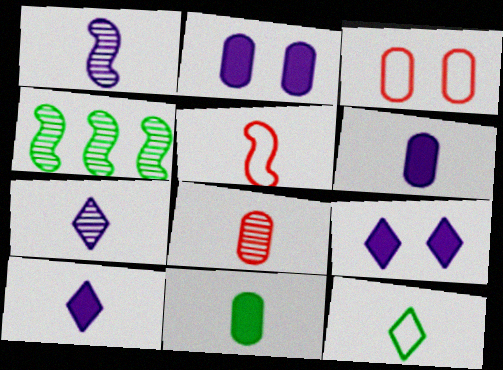[[3, 4, 10], 
[5, 7, 11]]